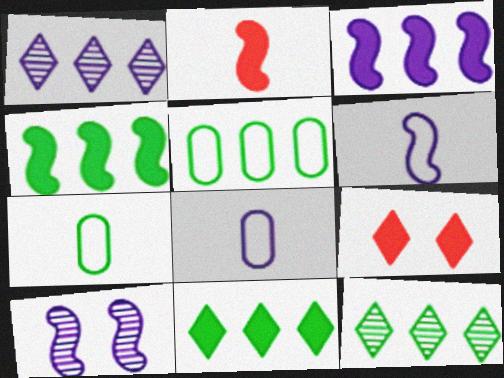[[3, 6, 10], 
[4, 5, 12]]